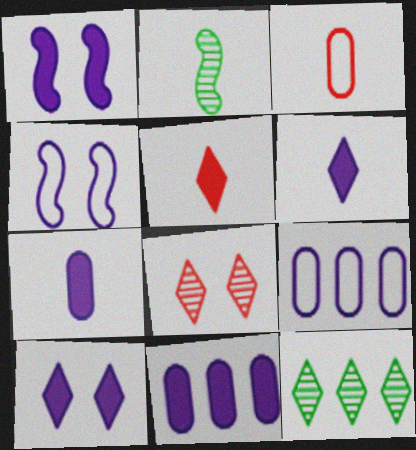[[1, 3, 12], 
[1, 6, 11], 
[2, 3, 6]]